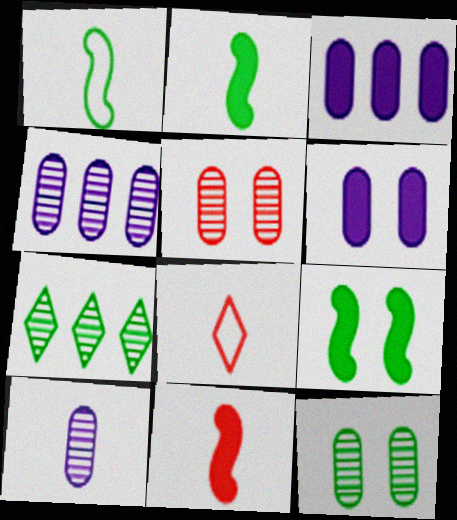[[2, 8, 10], 
[4, 8, 9]]